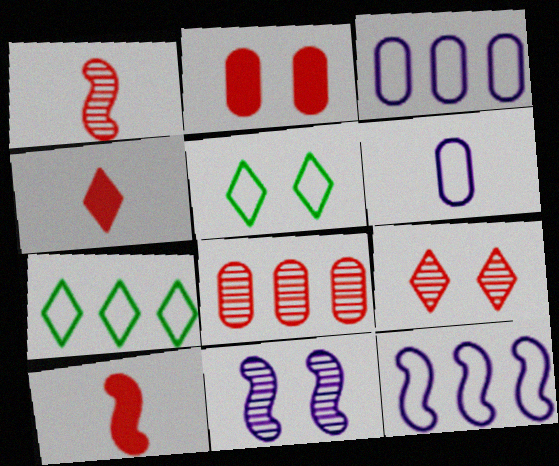[[1, 8, 9], 
[2, 5, 11]]